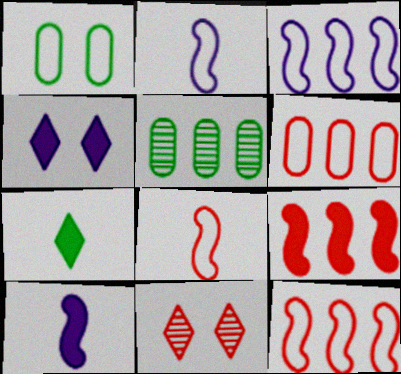[[4, 5, 8]]